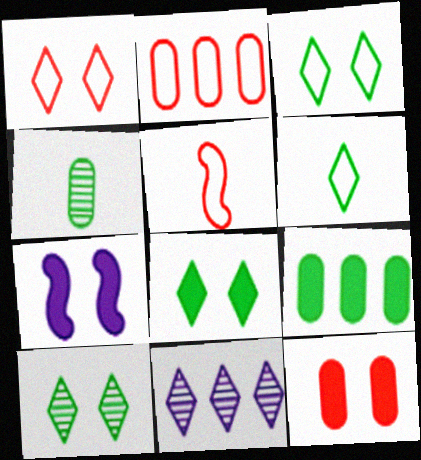[[1, 2, 5], 
[3, 8, 10], 
[7, 8, 12]]